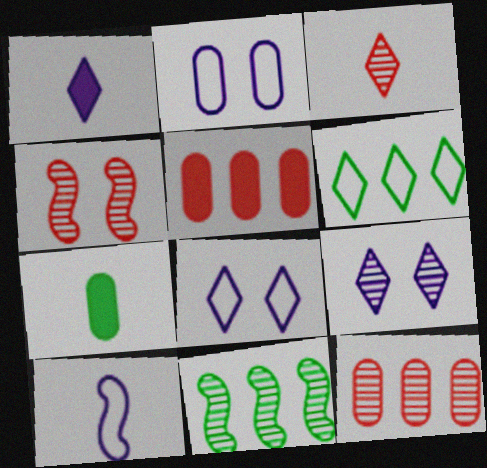[[2, 7, 12], 
[3, 4, 12], 
[3, 7, 10]]